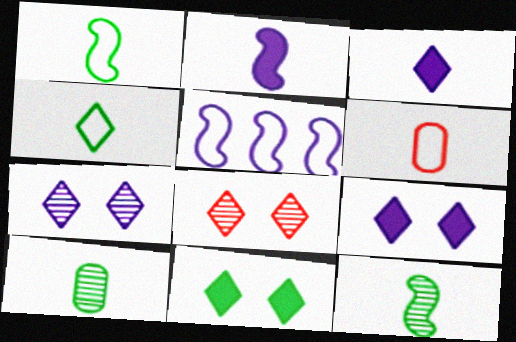[[3, 6, 12]]